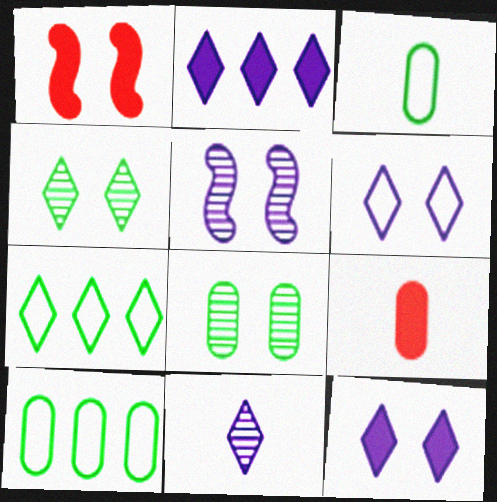[[1, 6, 8], 
[1, 10, 11], 
[2, 6, 11], 
[5, 7, 9]]